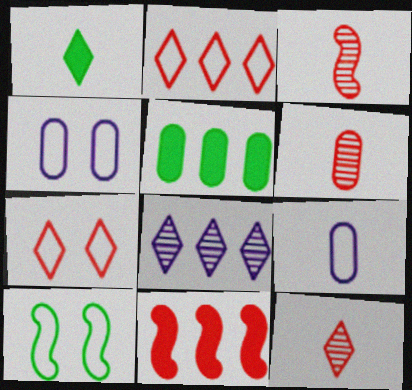[[1, 3, 9], 
[1, 7, 8], 
[2, 9, 10], 
[3, 6, 12], 
[4, 5, 6], 
[4, 7, 10], 
[6, 7, 11]]